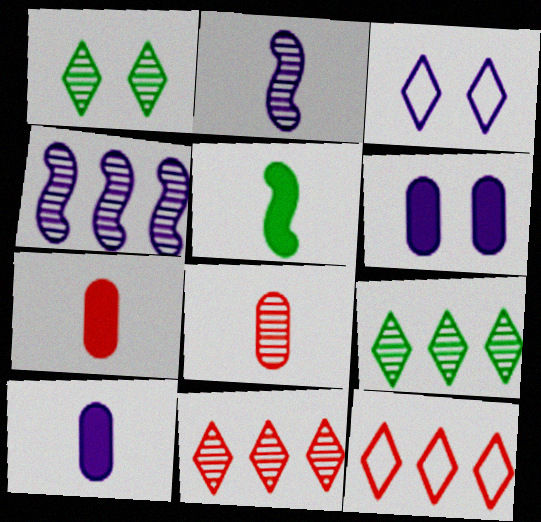[[1, 4, 8], 
[3, 4, 10]]